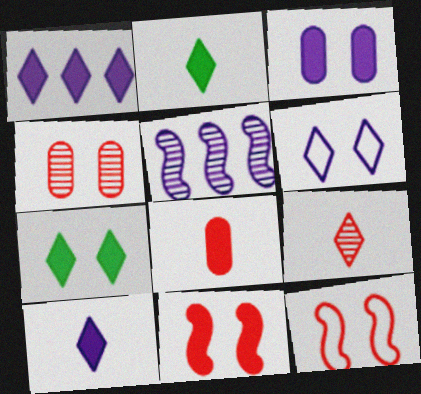[[3, 7, 11]]